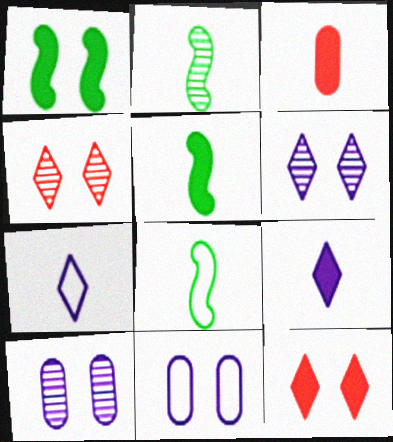[[1, 4, 11], 
[2, 3, 7], 
[2, 5, 8], 
[3, 5, 9]]